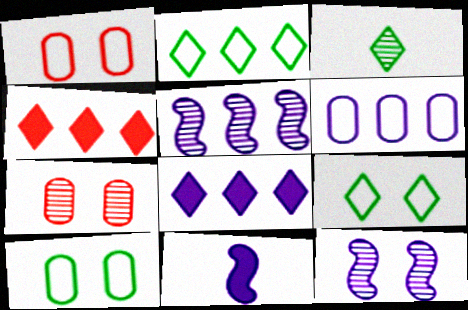[[2, 7, 11], 
[3, 5, 7], 
[5, 6, 8]]